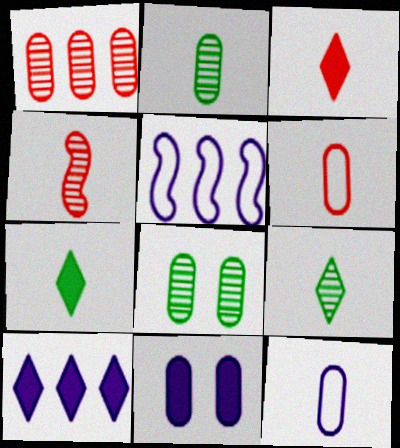[[3, 4, 6], 
[3, 5, 8], 
[4, 7, 12]]